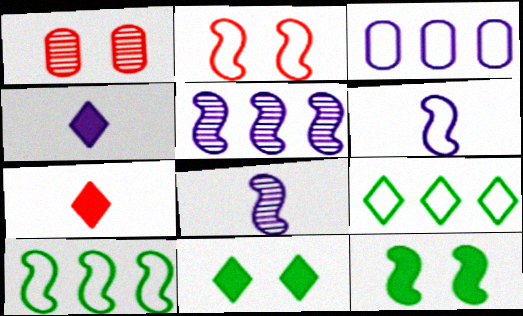[[1, 4, 10], 
[2, 6, 10]]